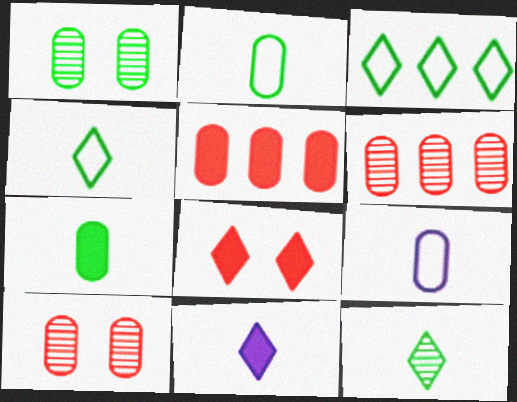[[1, 5, 9]]